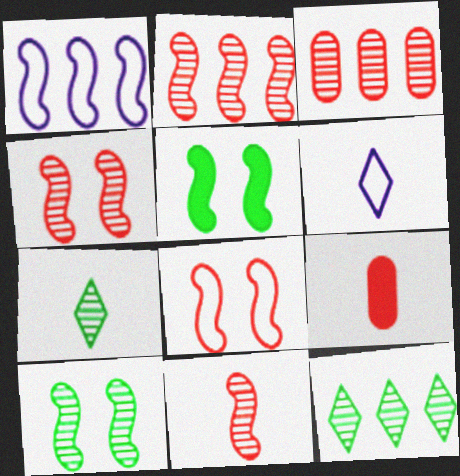[[1, 5, 11], 
[2, 4, 11], 
[3, 5, 6]]